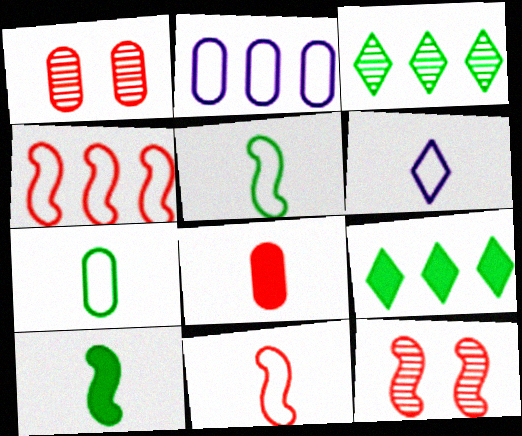[[6, 7, 11]]